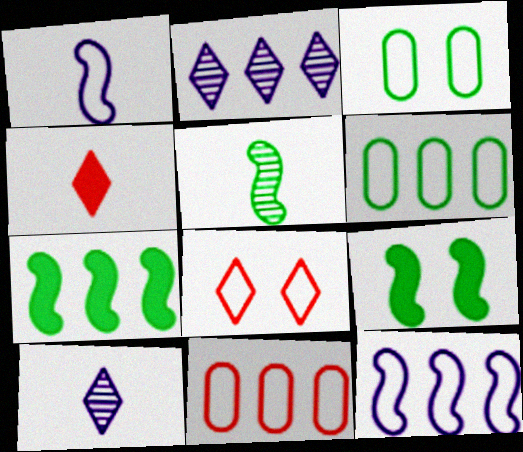[[1, 6, 8], 
[2, 7, 11], 
[9, 10, 11]]